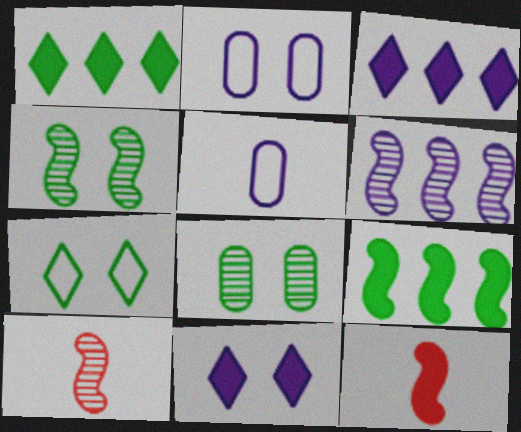[[1, 2, 10], 
[4, 6, 10], 
[5, 6, 11]]